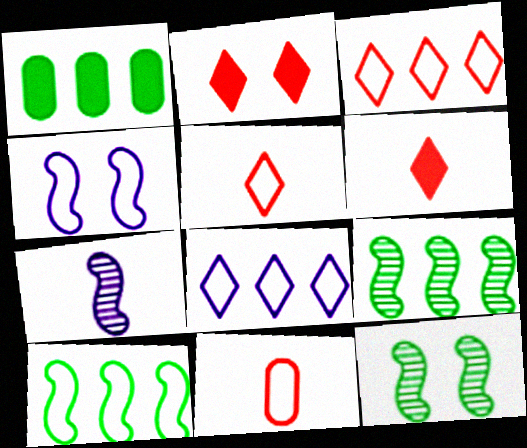[]